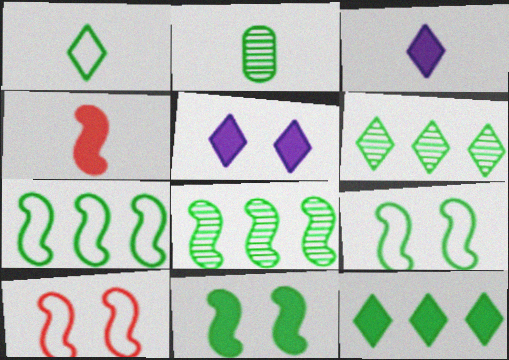[[2, 9, 12]]